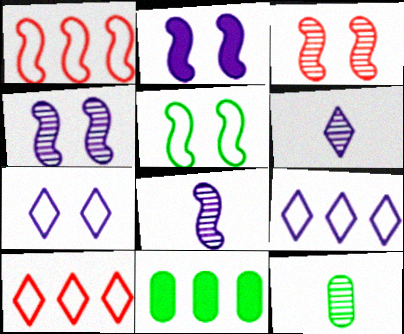[[2, 3, 5], 
[2, 10, 12]]